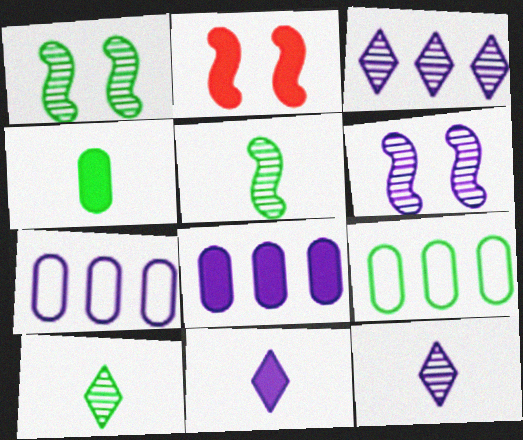[[2, 7, 10], 
[2, 9, 12], 
[6, 7, 11]]